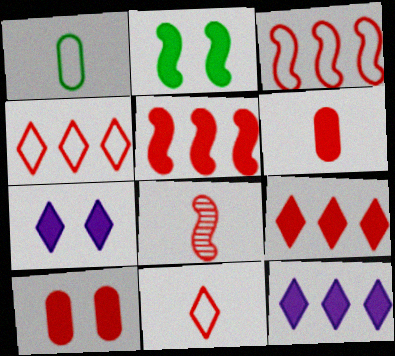[[2, 6, 12], 
[2, 7, 10], 
[4, 8, 10], 
[6, 8, 11]]